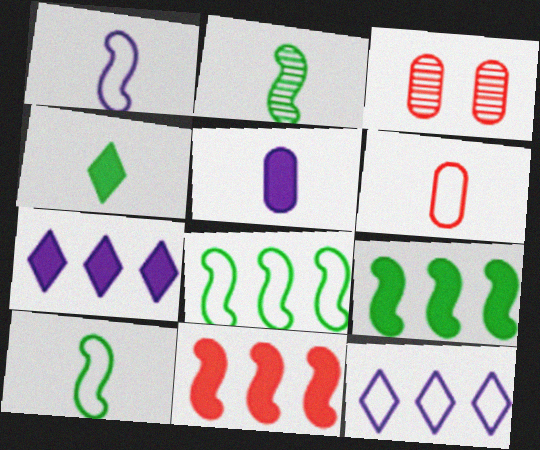[[3, 7, 10]]